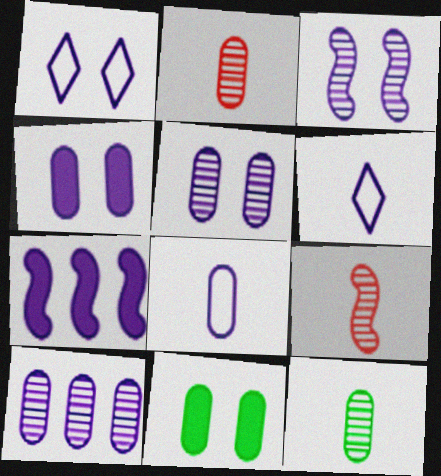[[1, 3, 4], 
[4, 8, 10], 
[5, 6, 7]]